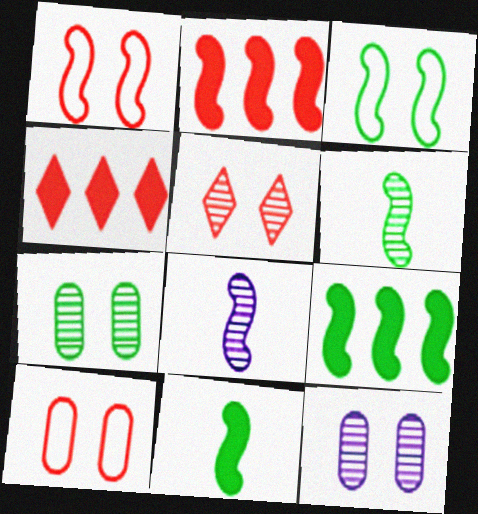[[1, 8, 9], 
[2, 3, 8], 
[3, 6, 9]]